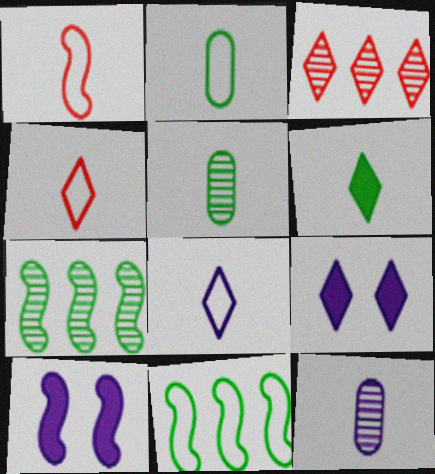[[1, 2, 8], 
[1, 6, 12], 
[1, 7, 10], 
[2, 3, 10]]